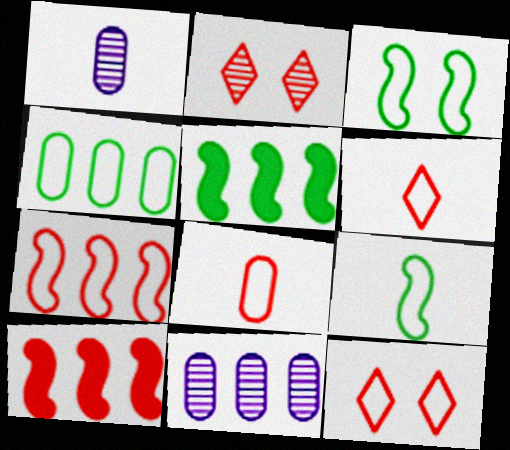[[1, 5, 12], 
[2, 8, 10], 
[7, 8, 12]]